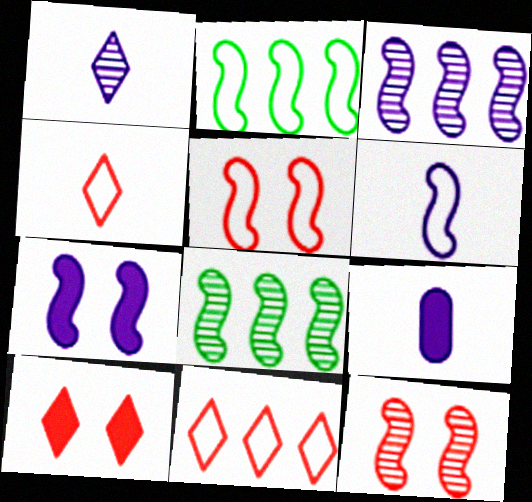[[1, 6, 9], 
[2, 5, 6], 
[3, 6, 7]]